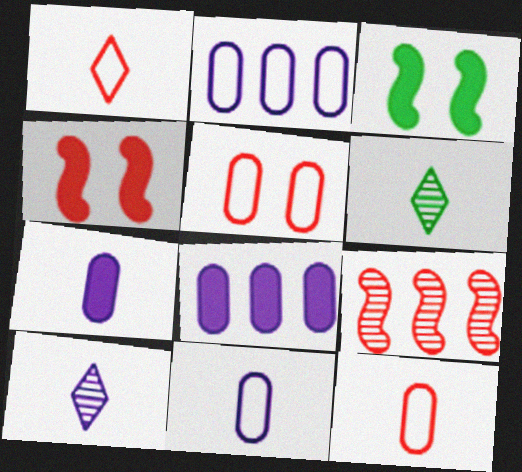[[2, 4, 6]]